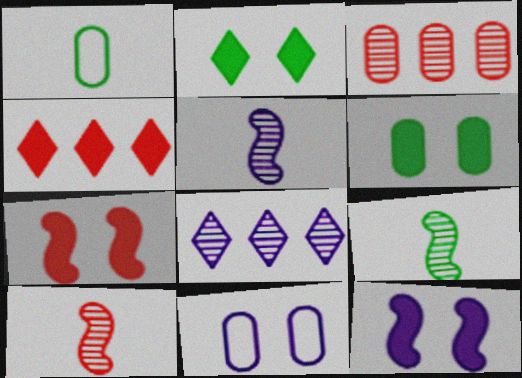[[1, 7, 8], 
[4, 9, 11], 
[5, 9, 10]]